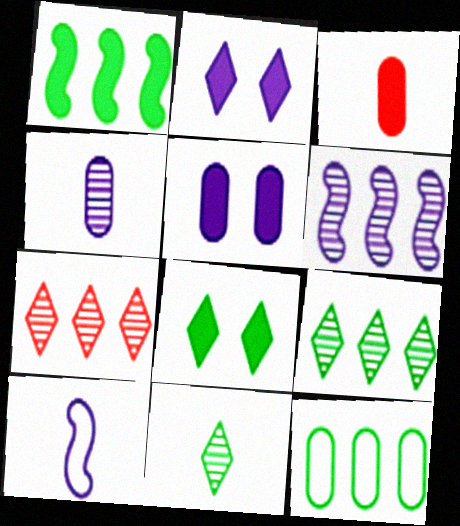[[1, 2, 3], 
[1, 9, 12], 
[3, 10, 11]]